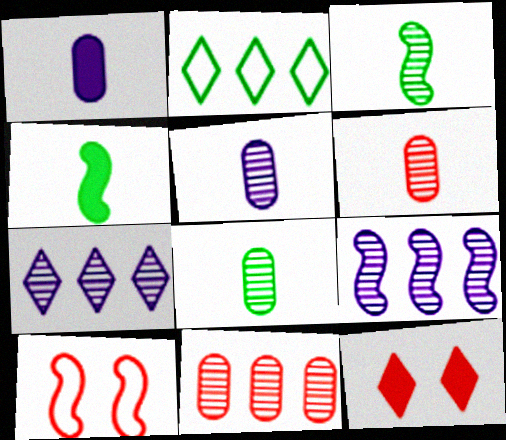[[4, 9, 10], 
[5, 6, 8]]